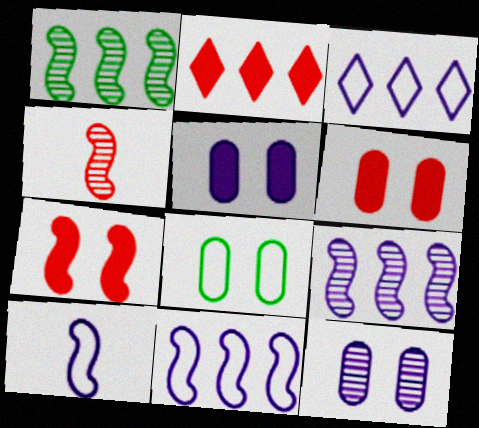[[1, 7, 10], 
[6, 8, 12]]